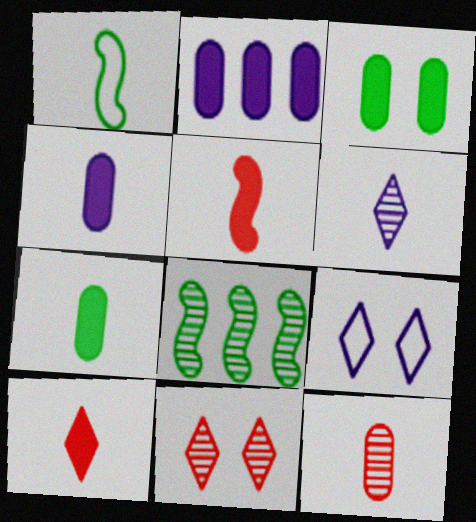[[1, 2, 11]]